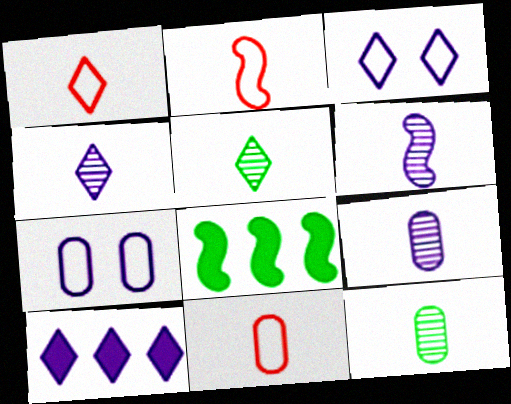[[1, 2, 11], 
[3, 4, 10], 
[4, 6, 9], 
[6, 7, 10]]